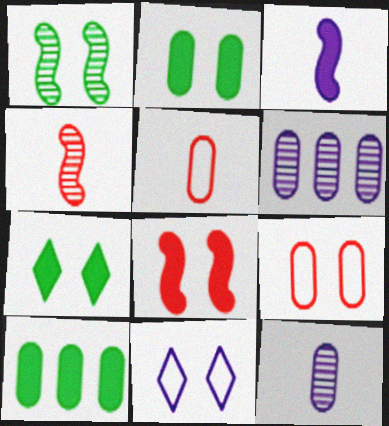[[2, 5, 6], 
[3, 6, 11], 
[4, 10, 11], 
[9, 10, 12]]